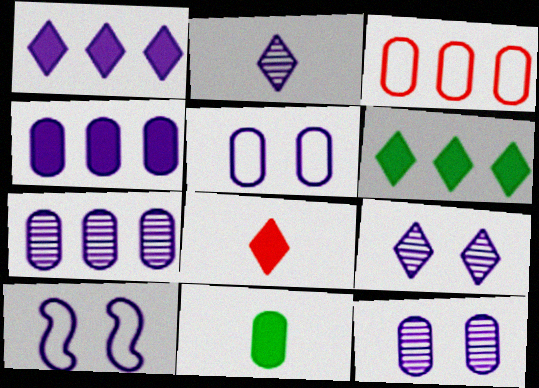[[2, 4, 10], 
[3, 11, 12]]